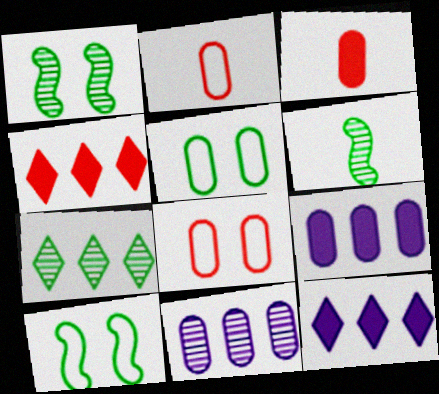[[1, 2, 12], 
[3, 5, 11], 
[6, 8, 12]]